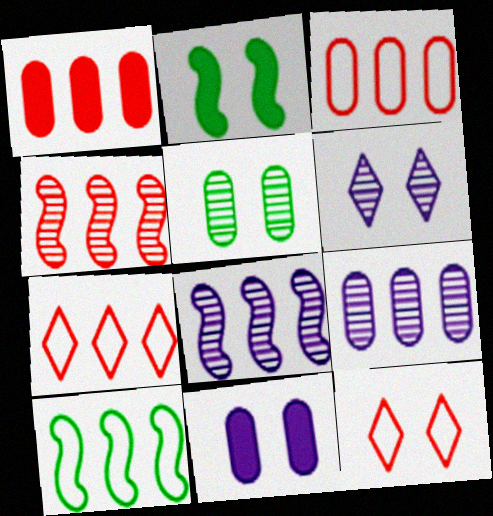[[1, 4, 7]]